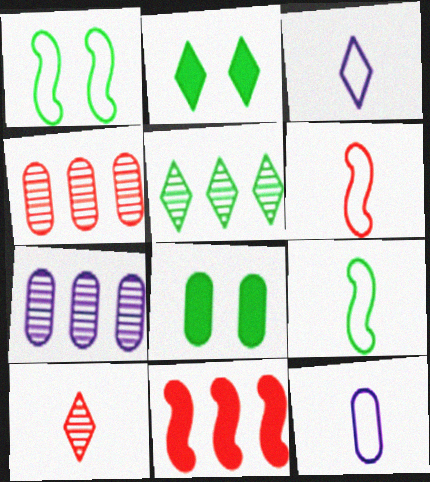[[2, 6, 7], 
[4, 8, 12], 
[5, 8, 9]]